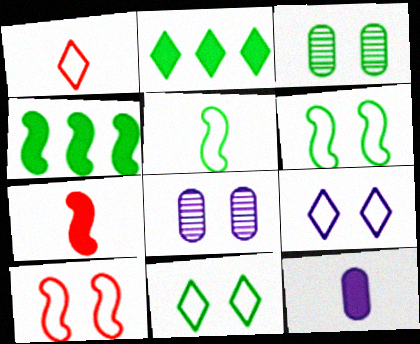[[1, 4, 8], 
[2, 3, 5]]